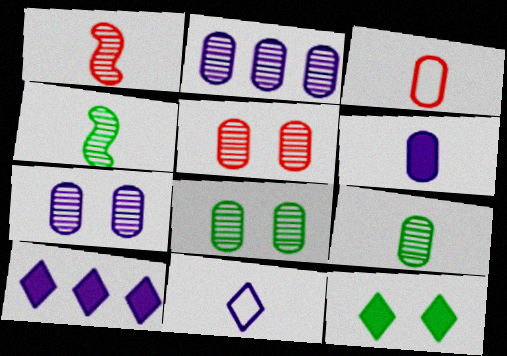[[2, 5, 9], 
[3, 6, 9], 
[5, 7, 8]]